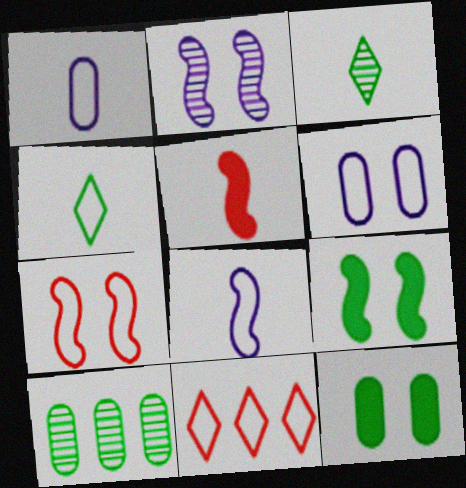[[1, 3, 5], 
[2, 7, 9], 
[4, 9, 10]]